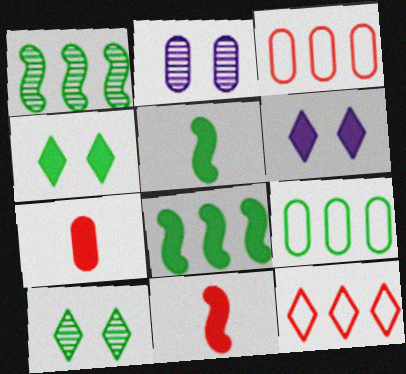[[2, 5, 12], 
[2, 7, 9], 
[5, 9, 10], 
[6, 7, 8]]